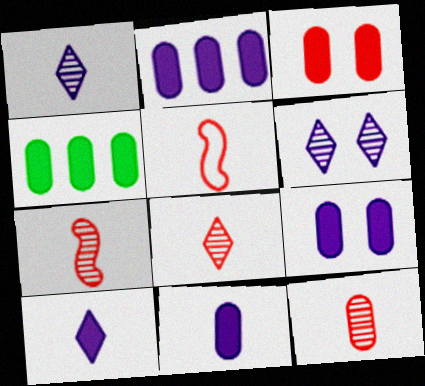[[2, 9, 11], 
[3, 4, 11], 
[4, 5, 6], 
[7, 8, 12]]